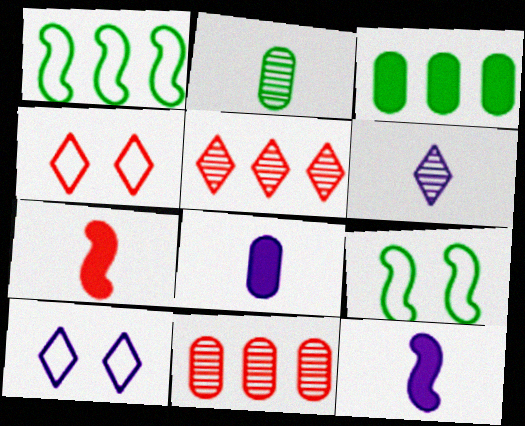[[4, 7, 11], 
[5, 8, 9]]